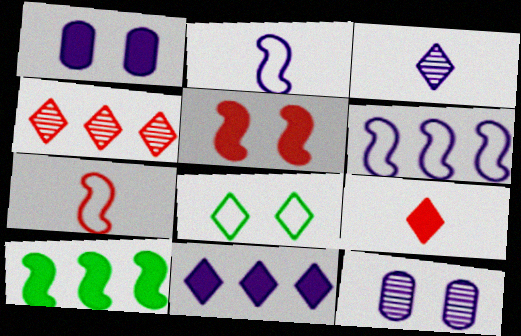[[1, 3, 6], 
[1, 9, 10], 
[2, 11, 12], 
[5, 8, 12]]